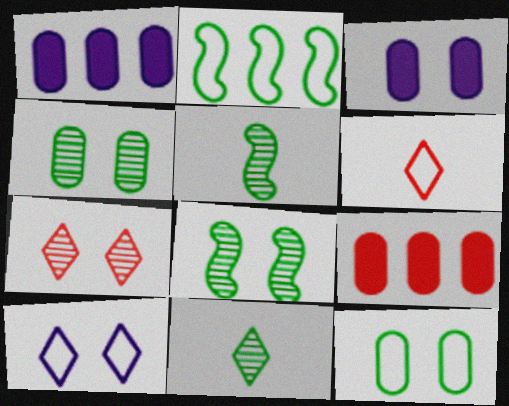[[1, 6, 8], 
[5, 9, 10]]